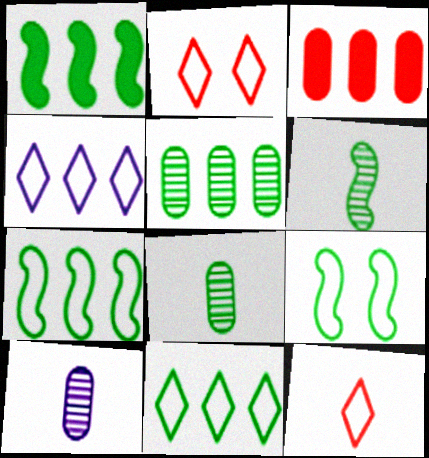[[1, 2, 10], 
[1, 5, 11], 
[1, 6, 9]]